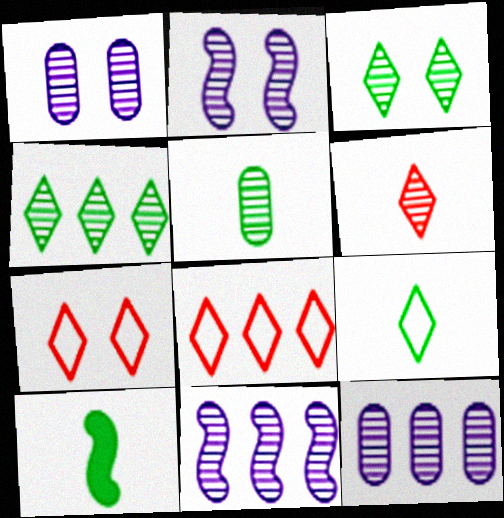[[1, 8, 10], 
[5, 9, 10], 
[7, 10, 12]]